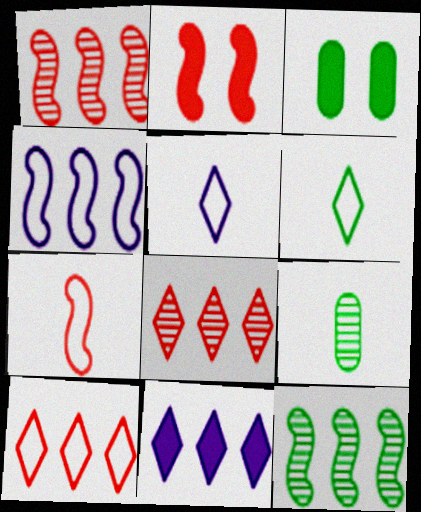[[1, 2, 7], 
[1, 3, 5], 
[3, 6, 12]]